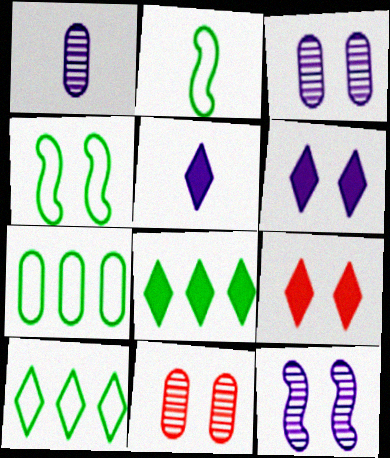[[3, 4, 9], 
[4, 6, 11], 
[5, 8, 9]]